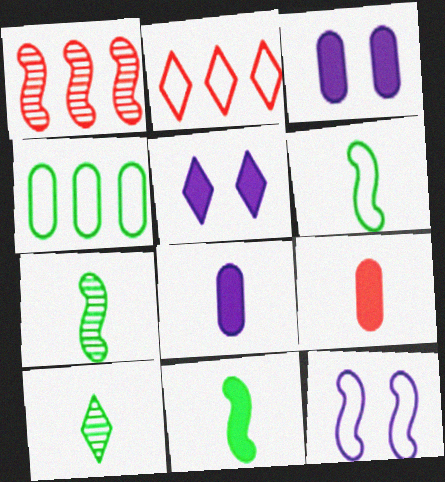[[1, 11, 12], 
[2, 3, 7], 
[2, 5, 10], 
[6, 7, 11]]